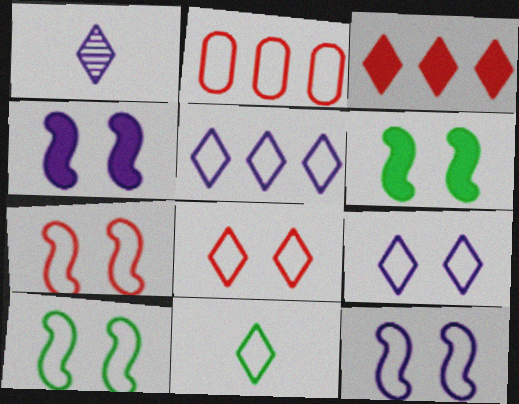[[1, 2, 6], 
[2, 11, 12], 
[5, 8, 11], 
[7, 10, 12]]